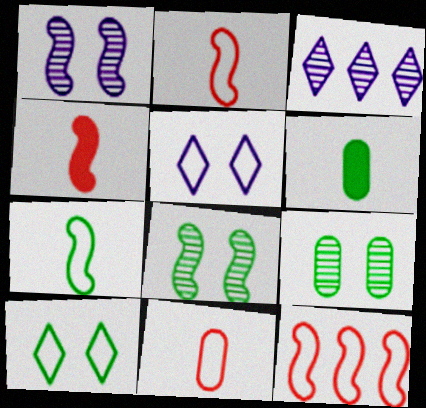[]